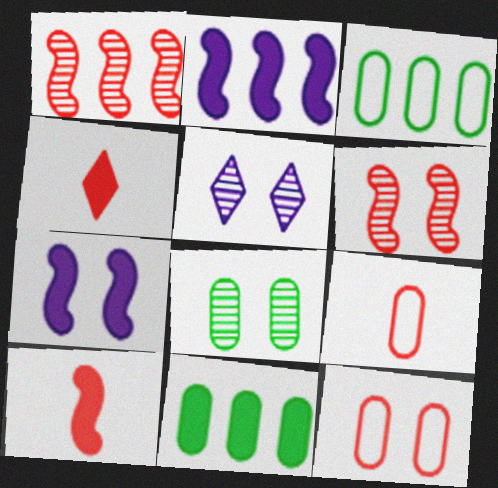[[1, 4, 12], 
[3, 5, 10], 
[4, 7, 11], 
[5, 6, 8]]